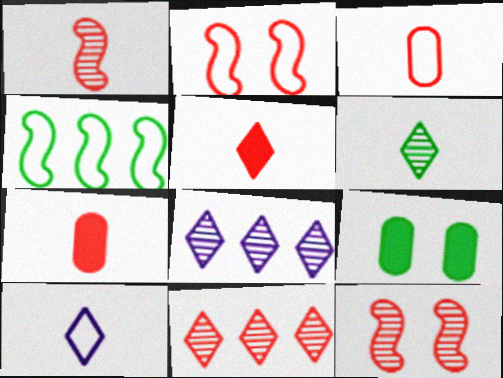[[1, 3, 5], 
[2, 7, 11], 
[4, 6, 9], 
[5, 6, 10]]